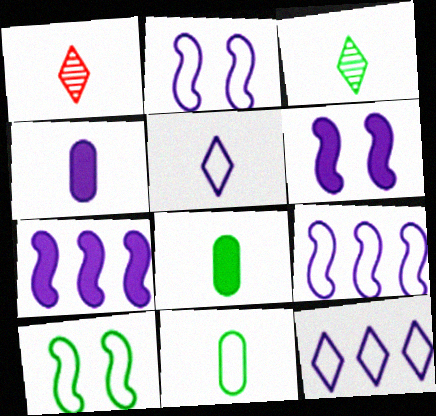[]